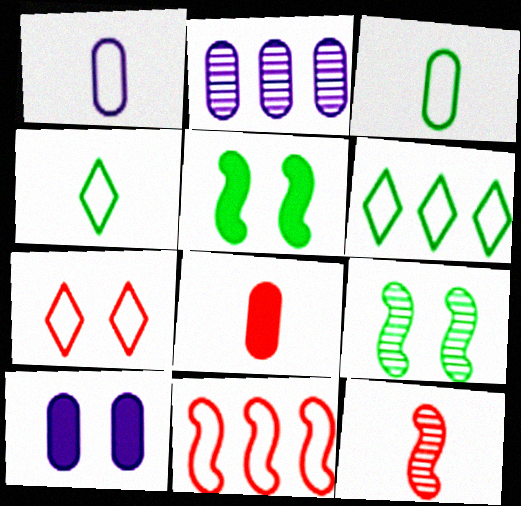[[1, 2, 10], 
[6, 10, 12], 
[7, 9, 10]]